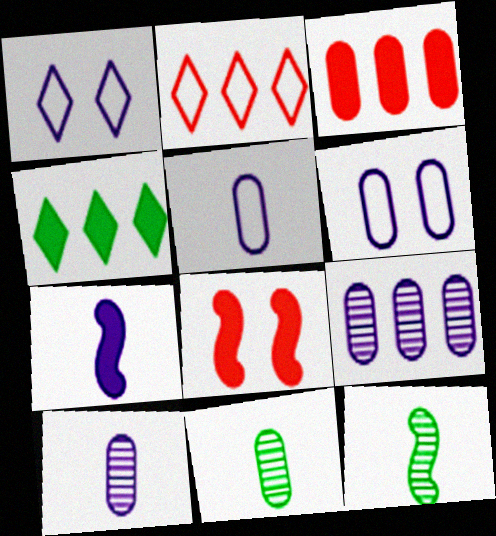[[1, 3, 12], 
[1, 7, 9], 
[3, 6, 11]]